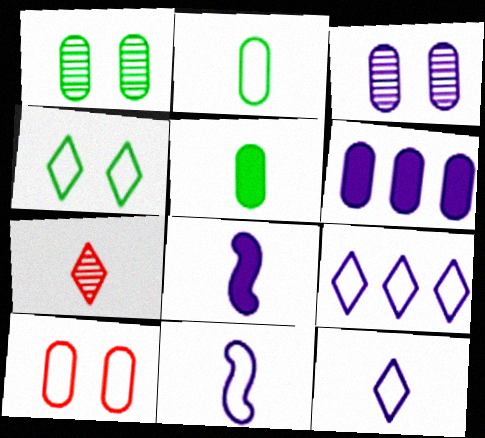[[2, 7, 8], 
[3, 8, 9], 
[5, 7, 11]]